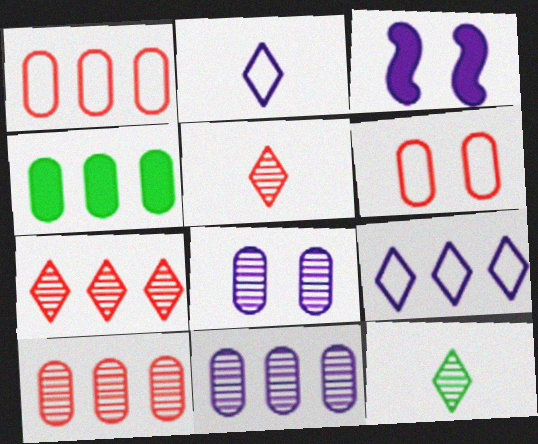[[1, 3, 12], 
[1, 4, 11], 
[2, 3, 11]]